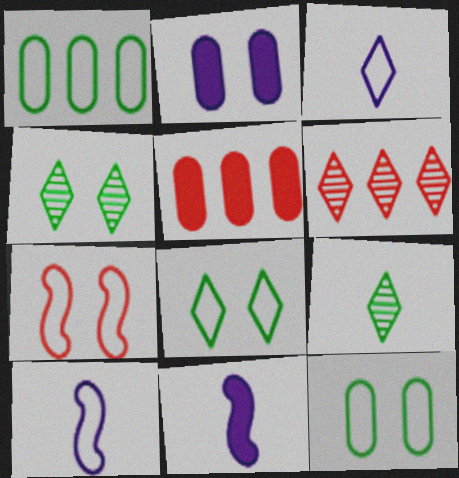[[1, 3, 7], 
[2, 4, 7], 
[4, 5, 10], 
[6, 11, 12]]